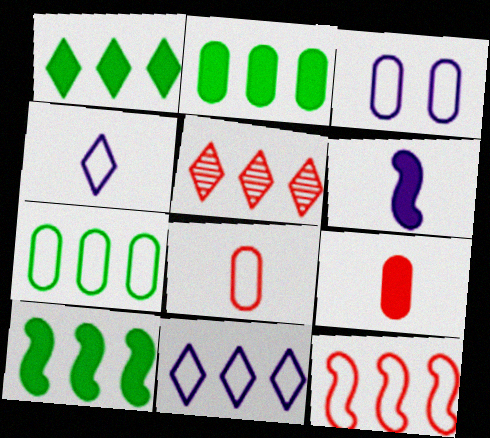[[1, 2, 10], 
[1, 5, 11], 
[3, 7, 8], 
[7, 11, 12]]